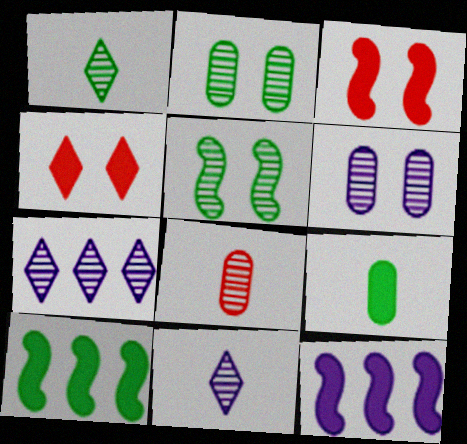[[4, 9, 12], 
[5, 7, 8]]